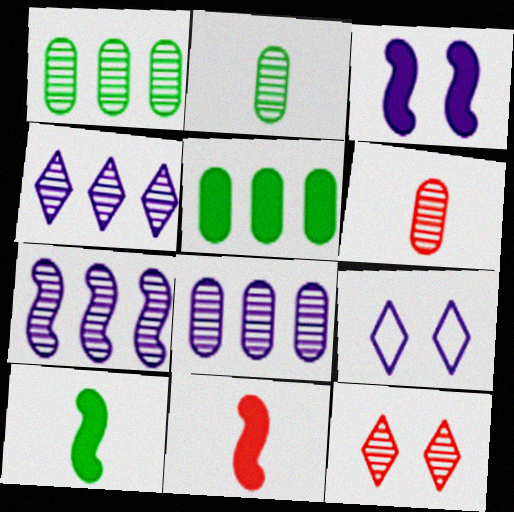[[1, 9, 11], 
[2, 7, 12], 
[4, 7, 8]]